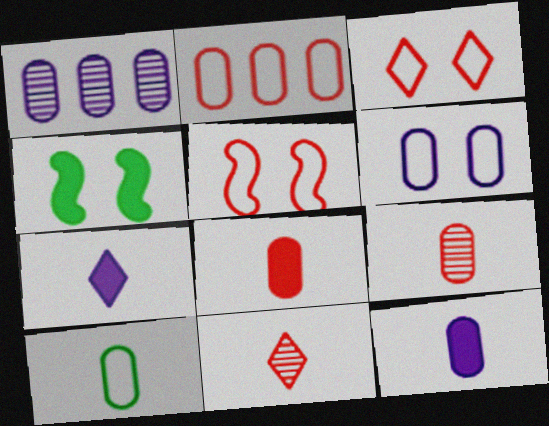[[1, 6, 12], 
[2, 6, 10], 
[9, 10, 12]]